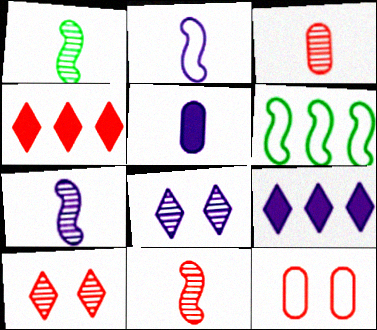[[1, 7, 11], 
[1, 9, 12], 
[4, 11, 12], 
[5, 6, 10]]